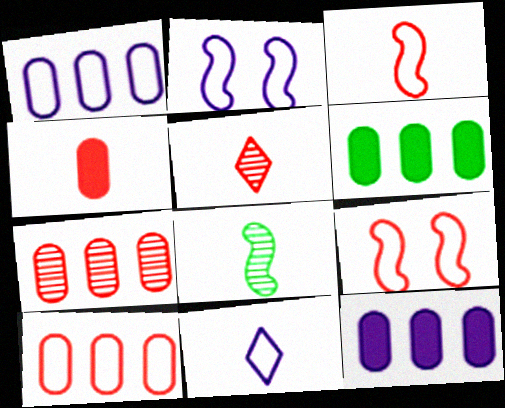[[1, 2, 11], 
[1, 6, 7], 
[2, 5, 6], 
[3, 4, 5], 
[4, 8, 11]]